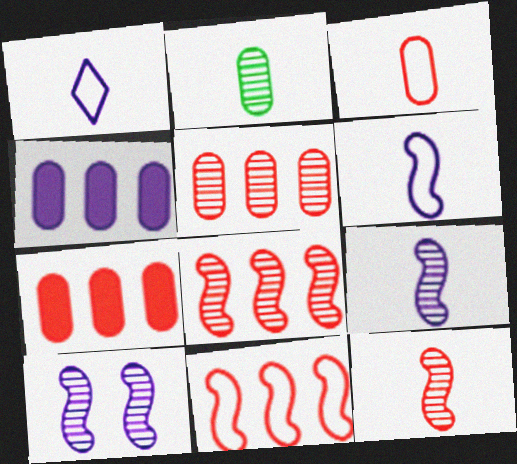[[1, 4, 10]]